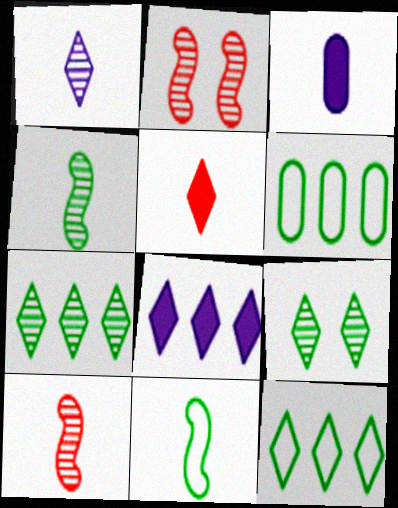[[2, 3, 12]]